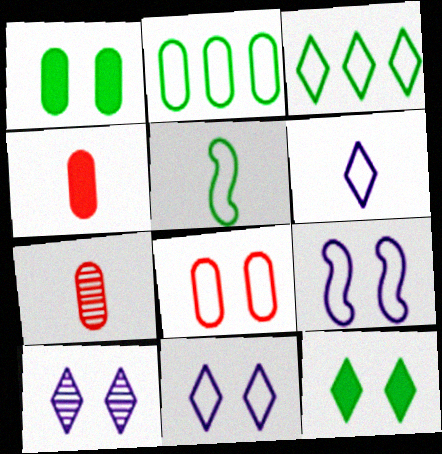[]